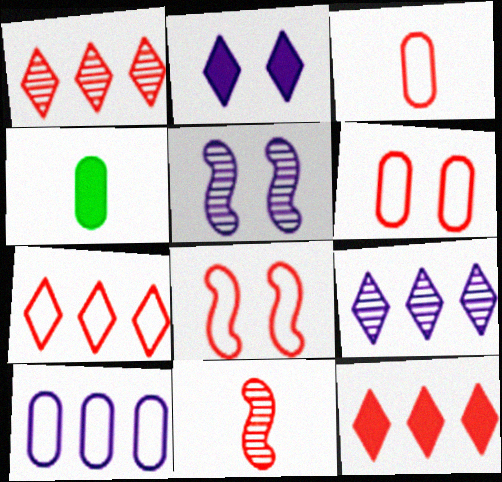[[1, 7, 12], 
[3, 7, 8], 
[4, 5, 7], 
[4, 8, 9], 
[6, 11, 12]]